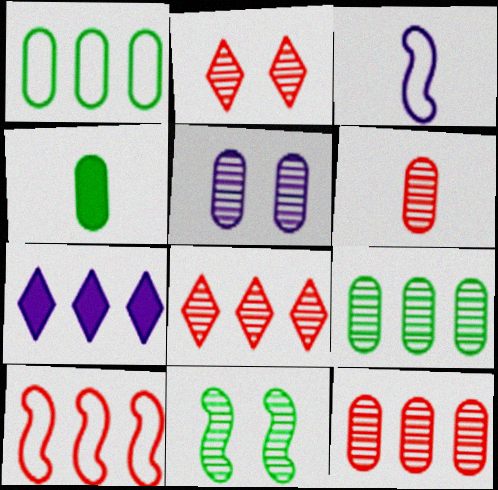[[2, 5, 11], 
[3, 5, 7], 
[5, 6, 9], 
[7, 9, 10]]